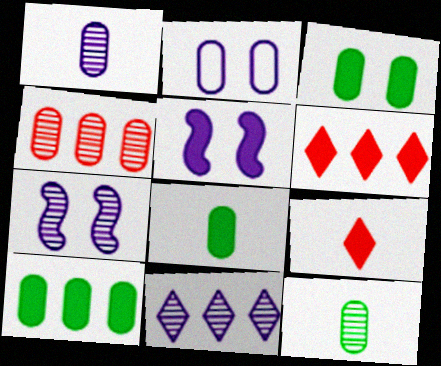[[1, 7, 11], 
[2, 4, 8], 
[3, 8, 10], 
[5, 6, 8], 
[5, 9, 10]]